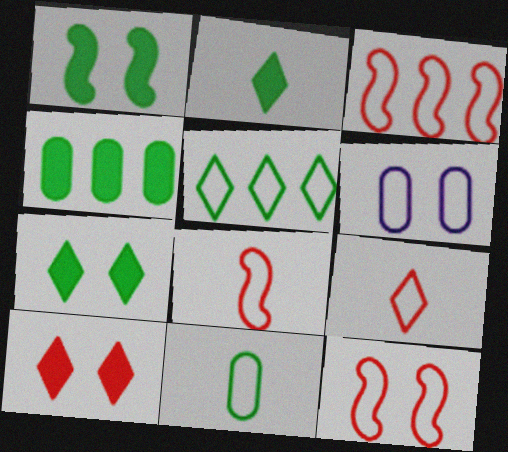[[1, 2, 4], 
[3, 8, 12], 
[5, 6, 8]]